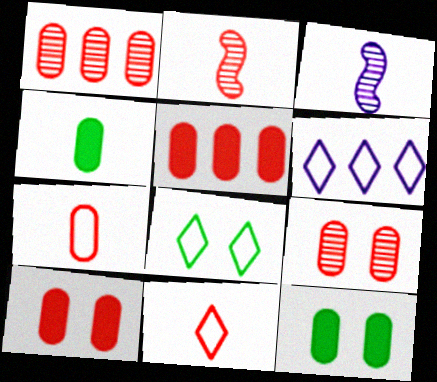[[1, 7, 10], 
[2, 6, 12], 
[3, 4, 11], 
[3, 5, 8], 
[5, 7, 9], 
[6, 8, 11]]